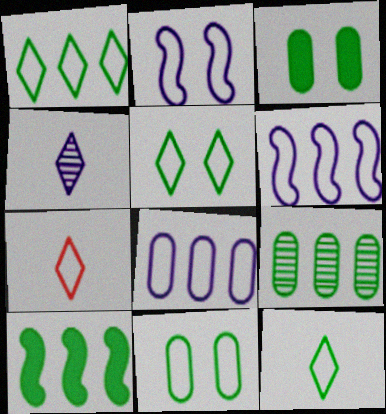[[1, 5, 12], 
[1, 9, 10], 
[6, 7, 11]]